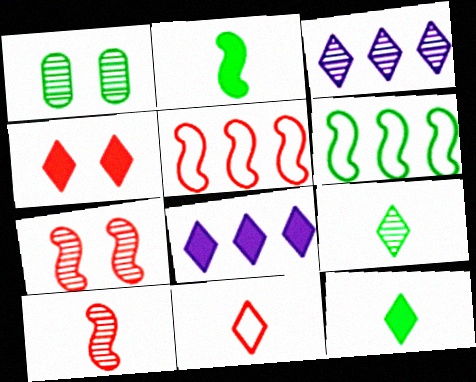[[1, 3, 10], 
[1, 6, 12], 
[4, 8, 12]]